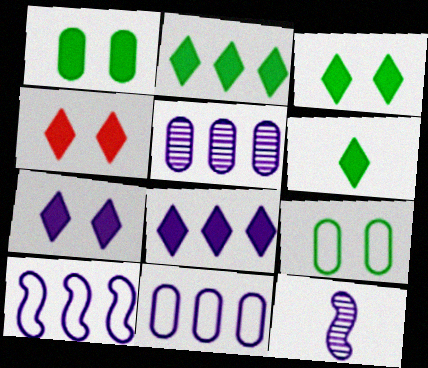[[2, 3, 6], 
[3, 4, 7], 
[4, 6, 8], 
[5, 8, 10], 
[7, 11, 12]]